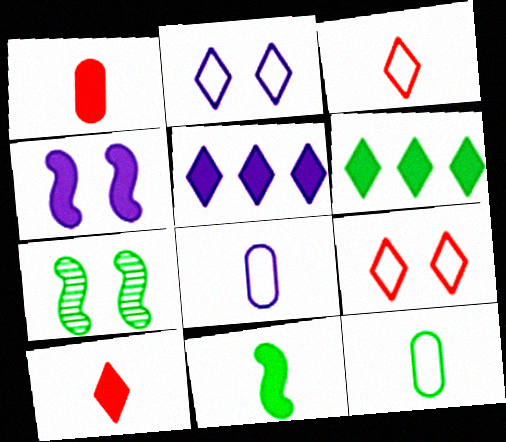[[1, 4, 6], 
[6, 7, 12]]